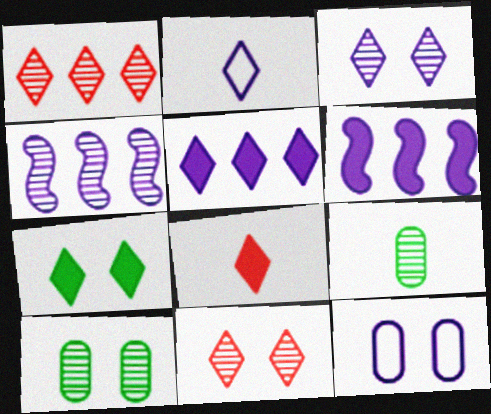[[1, 2, 7], 
[2, 3, 5], 
[4, 9, 11], 
[5, 7, 8]]